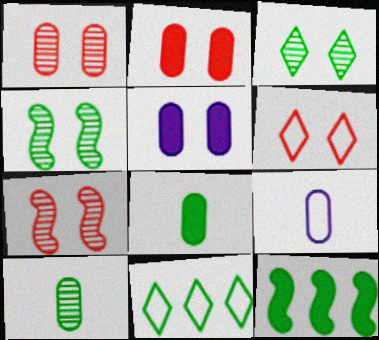[[2, 6, 7], 
[4, 5, 6], 
[4, 8, 11]]